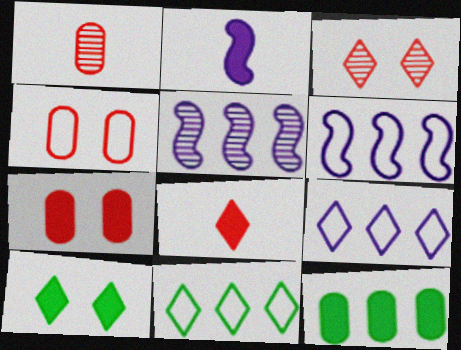[[1, 6, 10]]